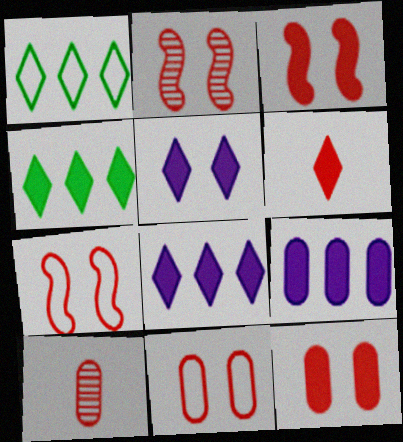[[2, 3, 7], 
[4, 5, 6]]